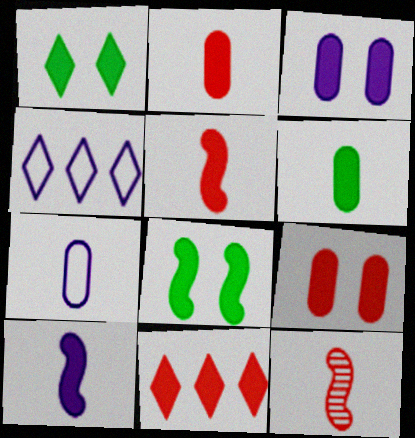[[5, 9, 11]]